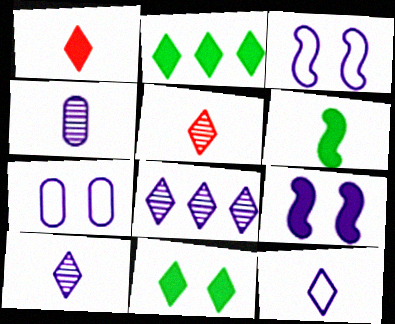[]